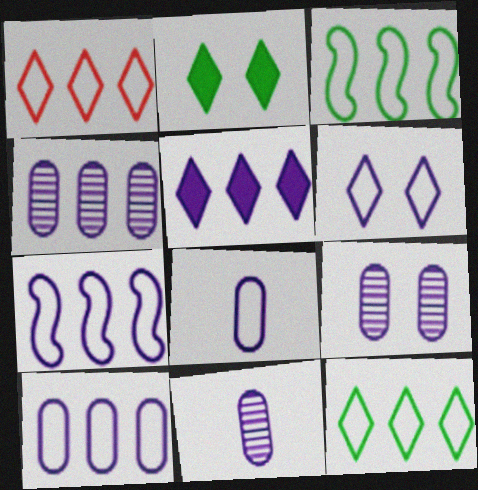[[1, 3, 10], 
[4, 5, 7], 
[4, 9, 11], 
[6, 7, 8]]